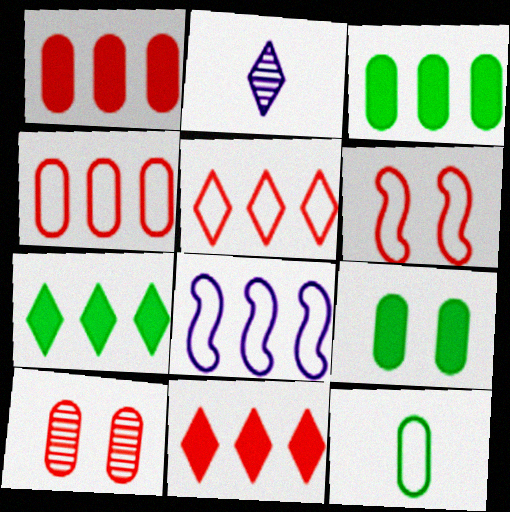[[2, 3, 6]]